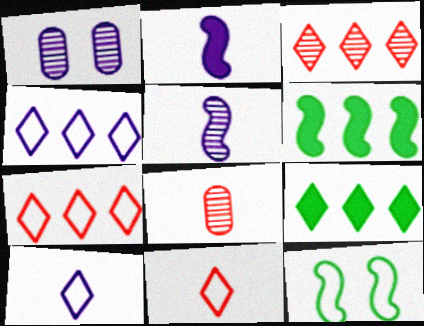[[1, 2, 4], 
[1, 6, 11], 
[3, 4, 9]]